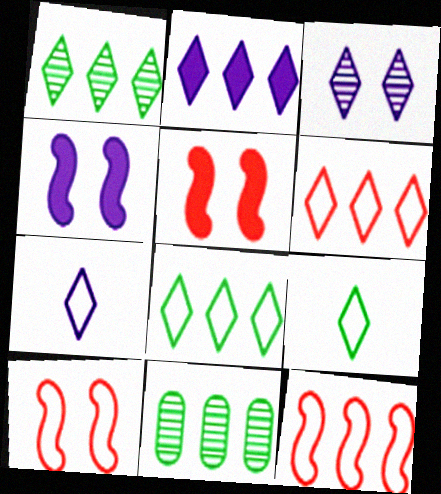[[1, 2, 6], 
[2, 3, 7], 
[2, 11, 12], 
[5, 7, 11]]